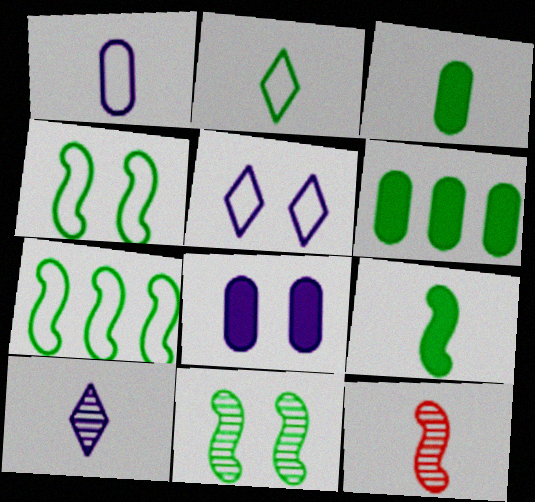[[2, 6, 11], 
[5, 6, 12], 
[7, 9, 11]]